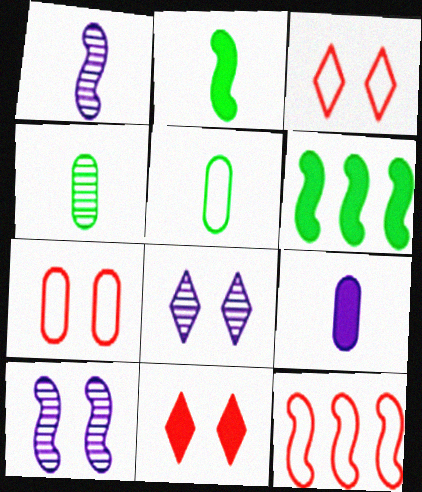[[2, 10, 12], 
[6, 9, 11]]